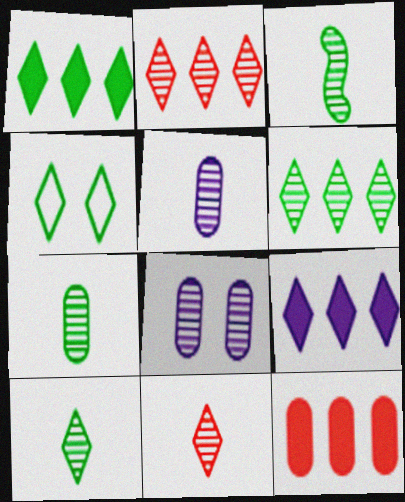[[1, 4, 10], 
[2, 3, 8], 
[3, 5, 11], 
[3, 7, 10], 
[4, 9, 11]]